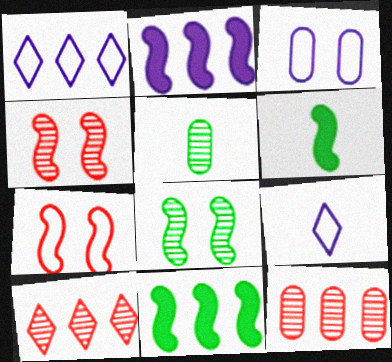[[1, 11, 12], 
[3, 6, 10]]